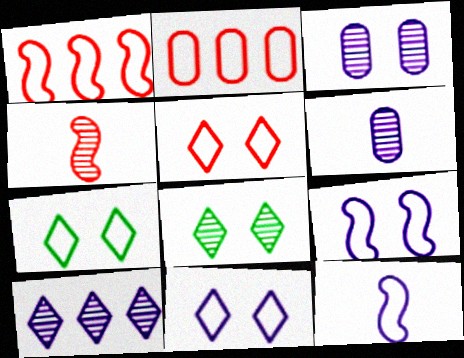[[2, 7, 12], 
[5, 7, 11]]